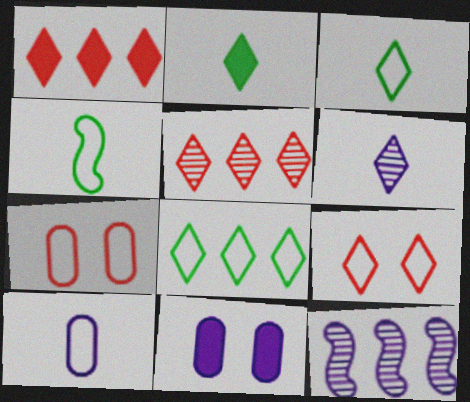[[2, 7, 12], 
[4, 5, 11]]